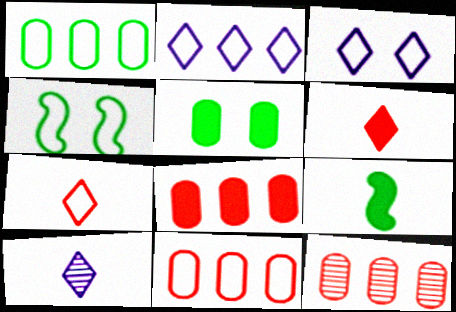[[3, 9, 12], 
[4, 8, 10], 
[8, 11, 12]]